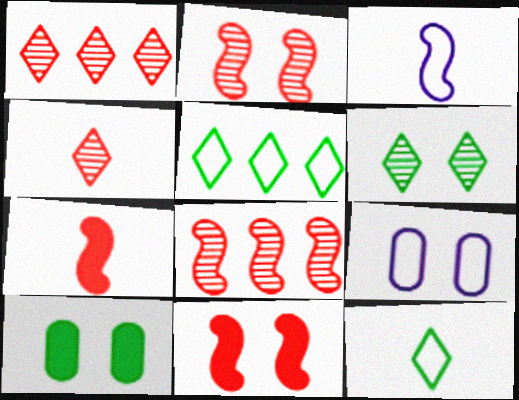[[1, 3, 10], 
[6, 9, 11]]